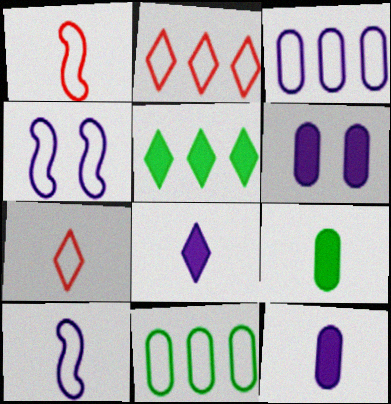[[4, 7, 11]]